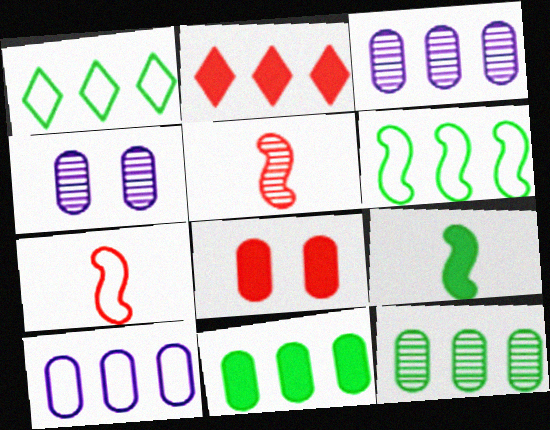[[2, 3, 6]]